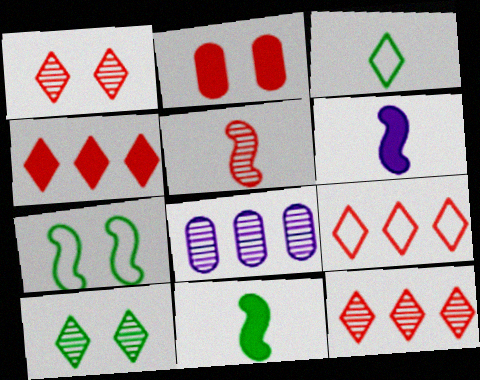[[2, 5, 9], 
[4, 9, 12], 
[5, 8, 10]]